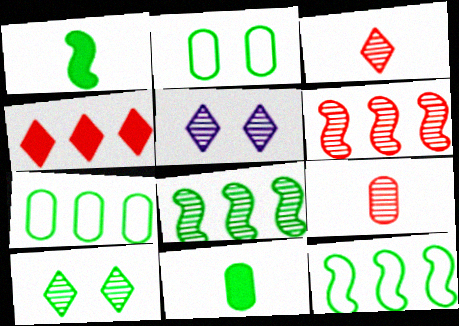[[1, 7, 10], 
[5, 8, 9], 
[10, 11, 12]]